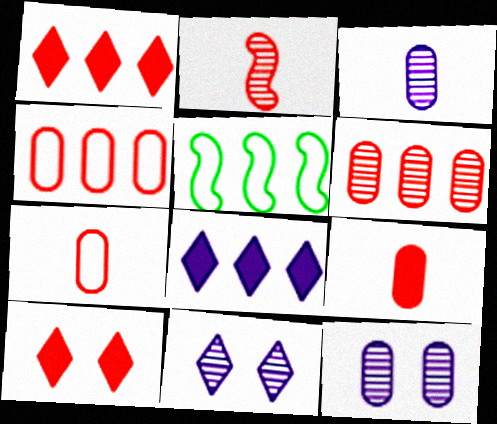[[2, 4, 10], 
[3, 5, 10], 
[5, 6, 8], 
[5, 9, 11]]